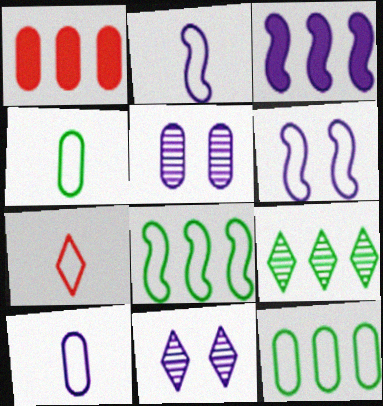[[1, 4, 5], 
[2, 4, 7], 
[3, 10, 11], 
[6, 7, 12]]